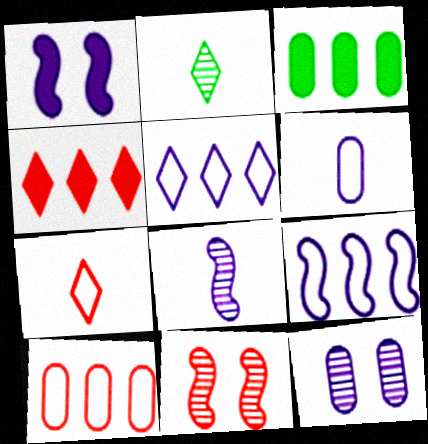[[1, 2, 10], 
[1, 8, 9]]